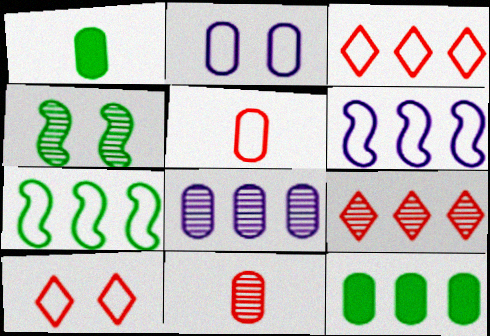[[2, 11, 12], 
[6, 9, 12]]